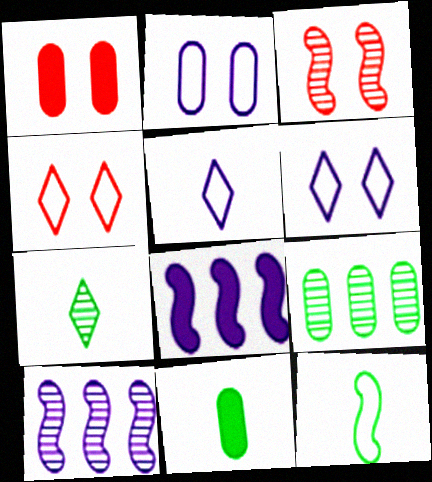[[1, 3, 4], 
[3, 8, 12], 
[4, 10, 11], 
[7, 11, 12]]